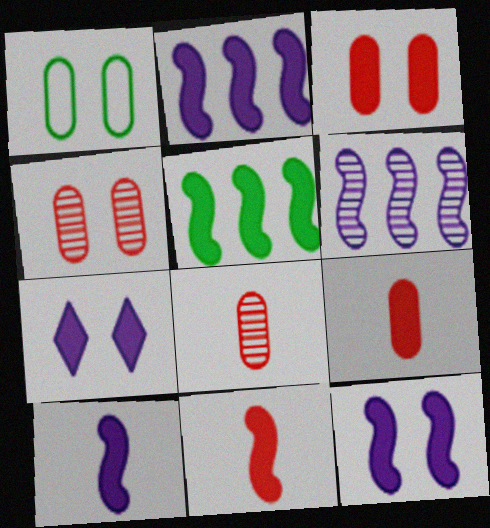[[2, 10, 12], 
[5, 7, 9], 
[5, 11, 12]]